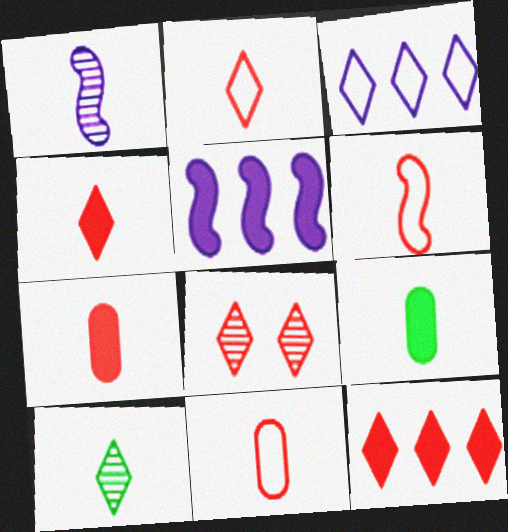[[1, 2, 9], 
[2, 6, 11], 
[2, 8, 12]]